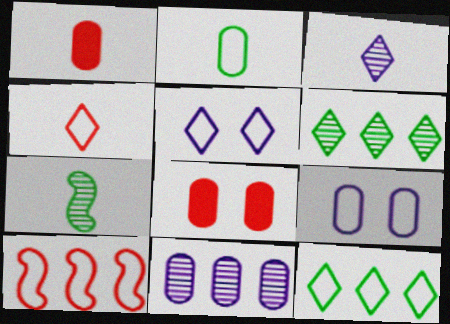[[2, 5, 10], 
[2, 8, 11], 
[4, 5, 12]]